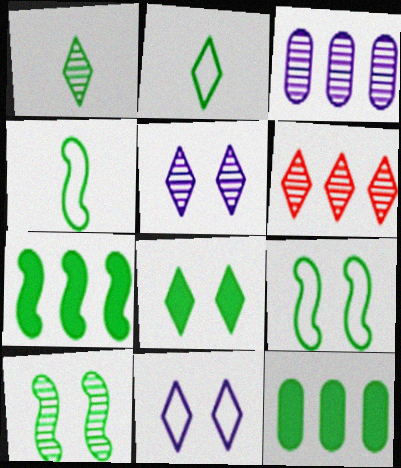[[1, 5, 6], 
[1, 9, 12], 
[2, 10, 12], 
[4, 7, 10]]